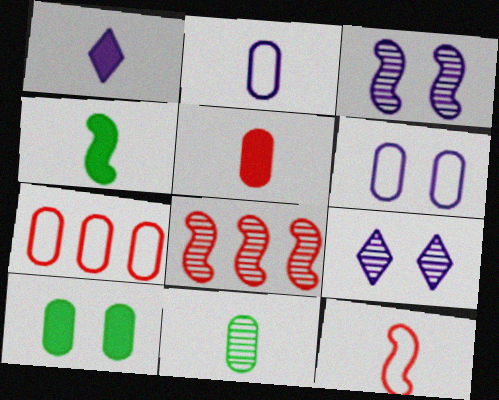[[1, 4, 5], 
[1, 11, 12], 
[2, 5, 11], 
[4, 7, 9], 
[8, 9, 11]]